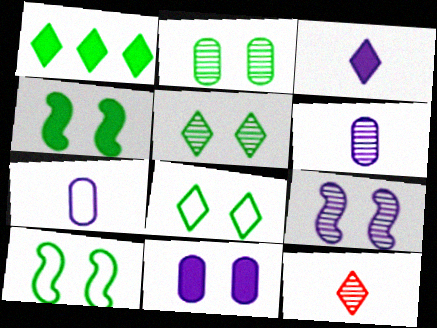[[2, 4, 8]]